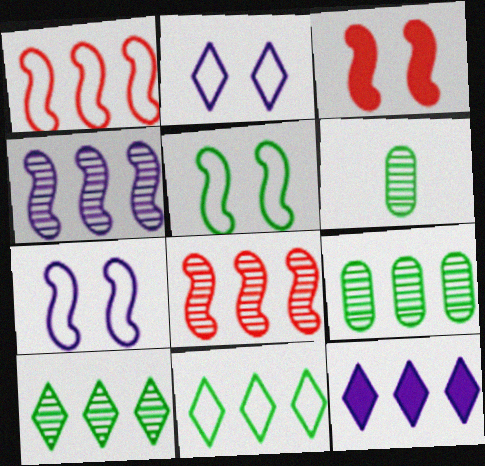[[1, 9, 12]]